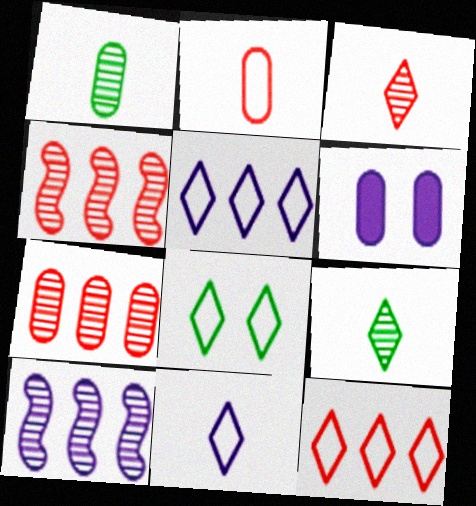[[6, 10, 11], 
[8, 11, 12]]